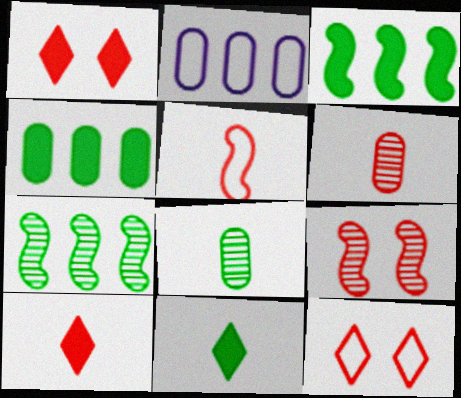[[2, 9, 11], 
[5, 6, 10]]